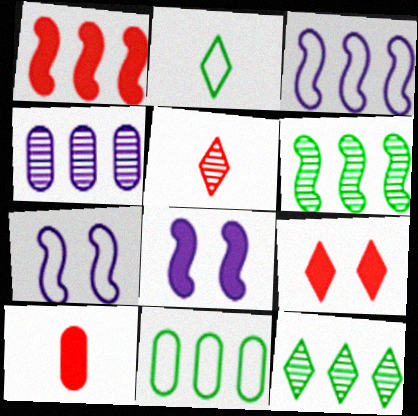[[1, 3, 6], 
[1, 9, 10], 
[5, 8, 11], 
[7, 10, 12]]